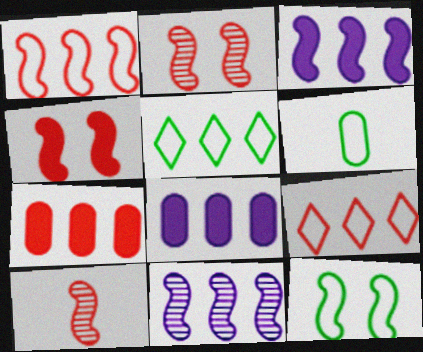[[1, 4, 10], 
[3, 10, 12], 
[5, 6, 12], 
[5, 7, 11]]